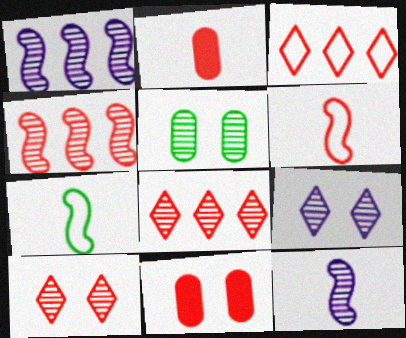[[5, 8, 12], 
[6, 8, 11]]